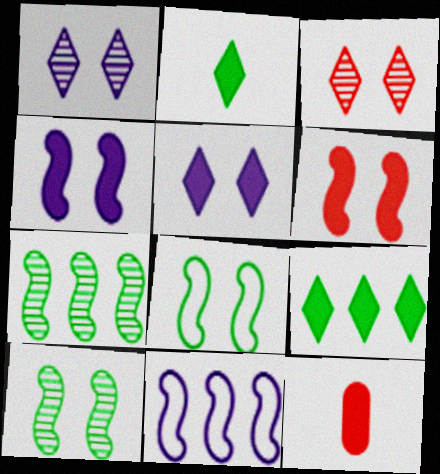[[4, 9, 12]]